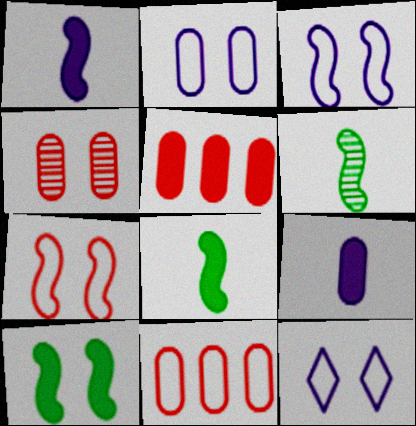[[2, 3, 12], 
[4, 10, 12], 
[5, 6, 12]]